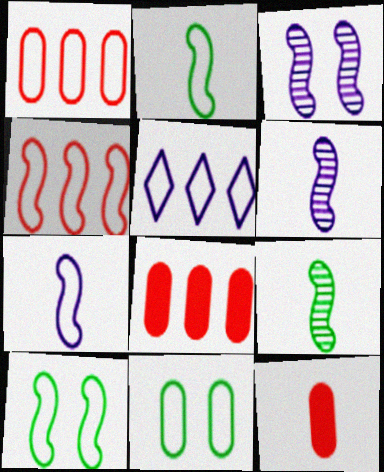[[4, 7, 10]]